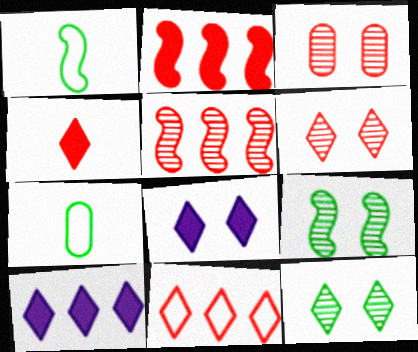[[1, 3, 10], 
[4, 6, 11], 
[5, 7, 8]]